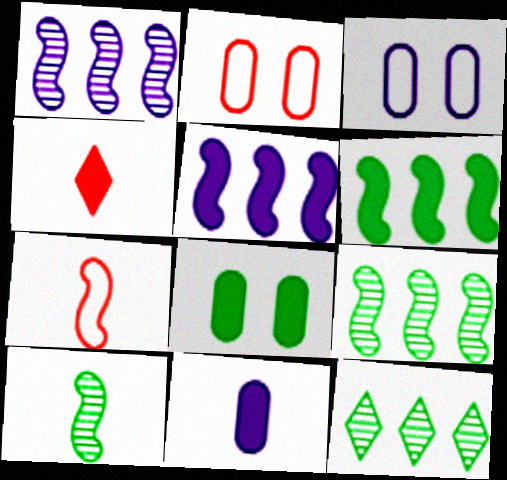[[3, 4, 9], 
[4, 5, 8]]